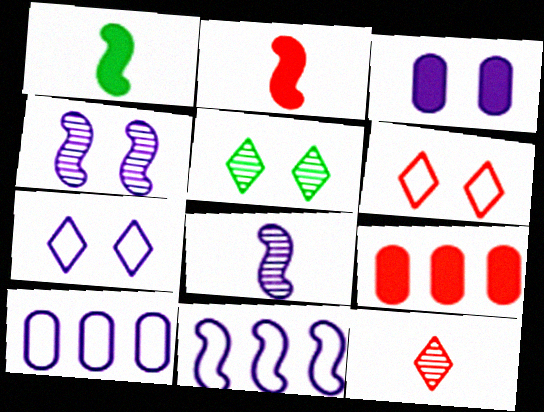[[2, 5, 10], 
[3, 4, 7]]